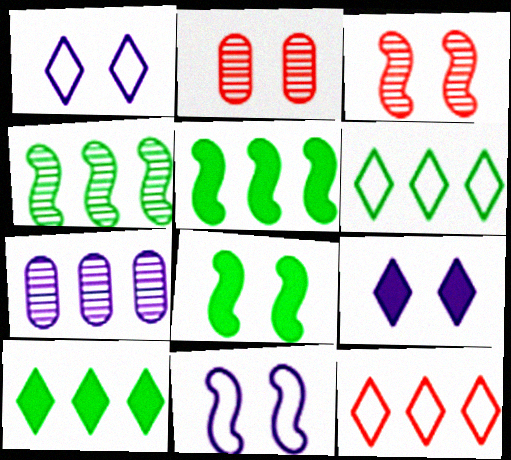[[1, 2, 8], 
[3, 8, 11], 
[5, 7, 12]]